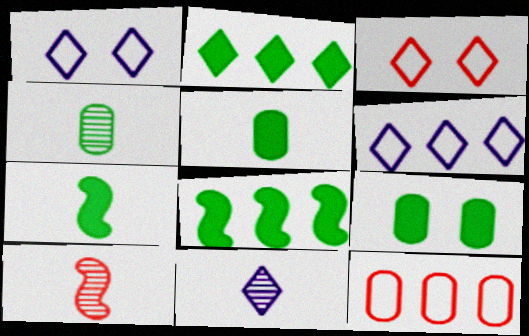[[2, 3, 11], 
[2, 7, 9], 
[4, 10, 11], 
[6, 9, 10]]